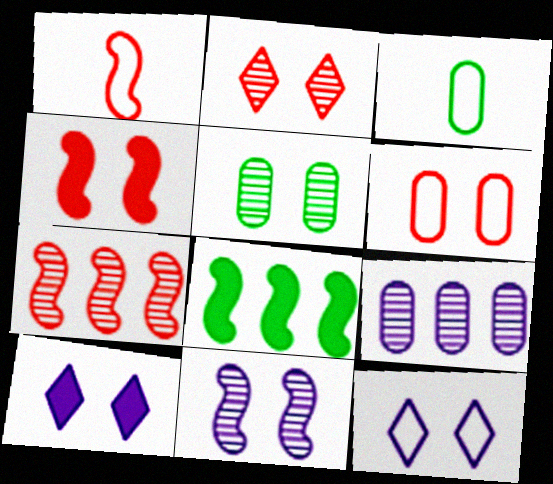[[1, 4, 7], 
[1, 8, 11], 
[2, 4, 6], 
[2, 5, 11], 
[3, 7, 10], 
[4, 5, 12]]